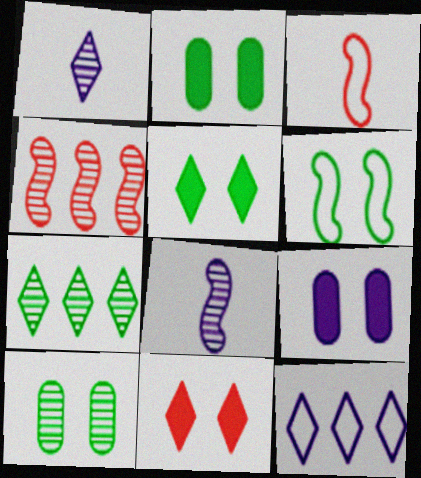[[1, 4, 10], 
[3, 7, 9], 
[5, 6, 10], 
[8, 9, 12]]